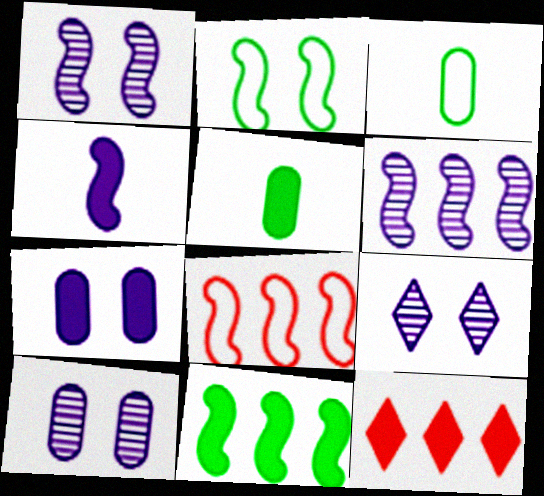[[1, 3, 12], 
[1, 9, 10], 
[5, 8, 9], 
[6, 8, 11]]